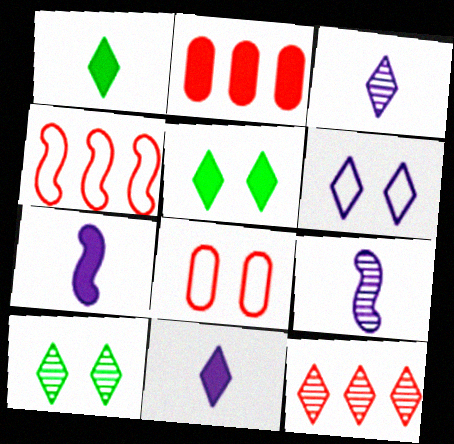[[1, 6, 12], 
[2, 4, 12], 
[2, 5, 7], 
[3, 10, 12]]